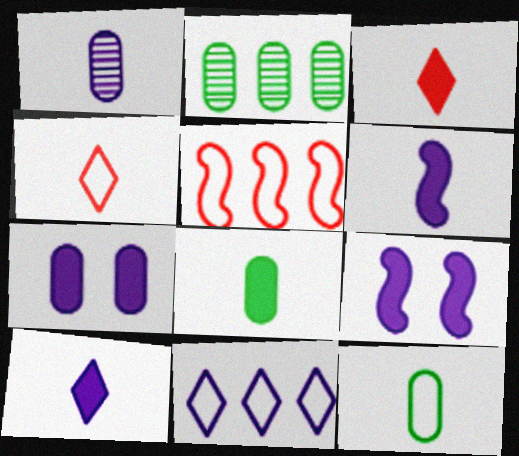[[1, 9, 11], 
[2, 4, 9], 
[3, 6, 8]]